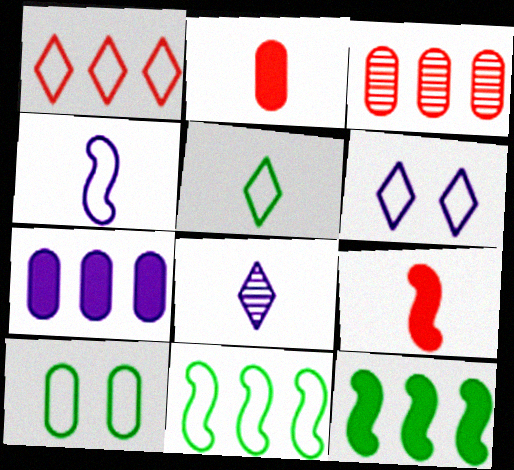[[1, 4, 10], 
[1, 5, 6], 
[5, 10, 11]]